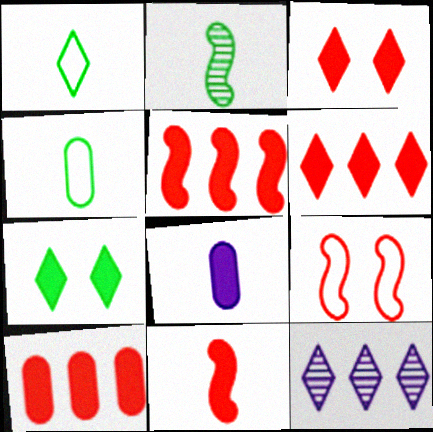[[1, 3, 12], 
[3, 10, 11], 
[5, 6, 10], 
[5, 7, 8]]